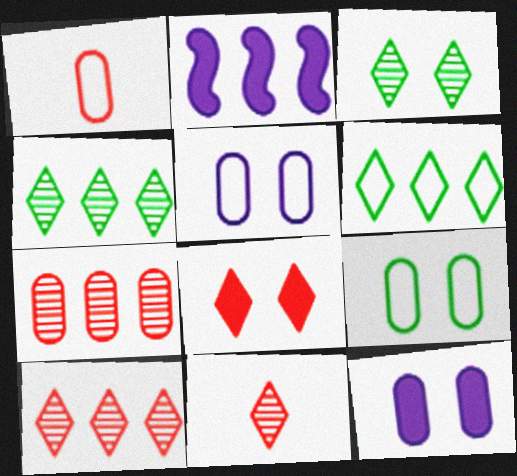[[1, 2, 3], 
[2, 6, 7], 
[2, 9, 11]]